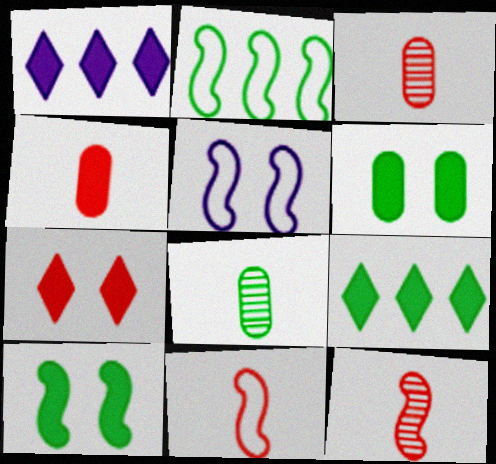[[1, 4, 10], 
[2, 5, 11], 
[3, 5, 9]]